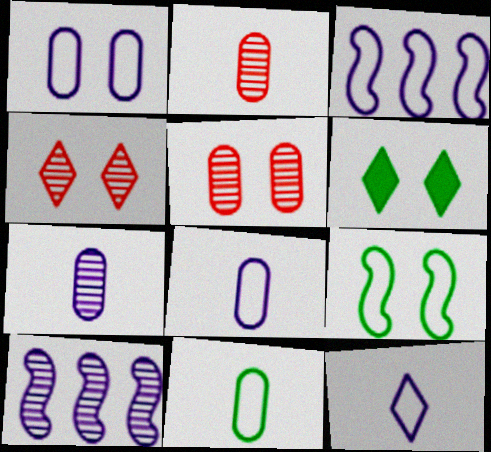[[1, 3, 12], 
[2, 3, 6]]